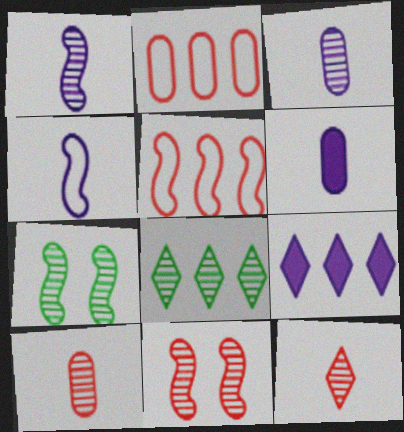[[3, 8, 11]]